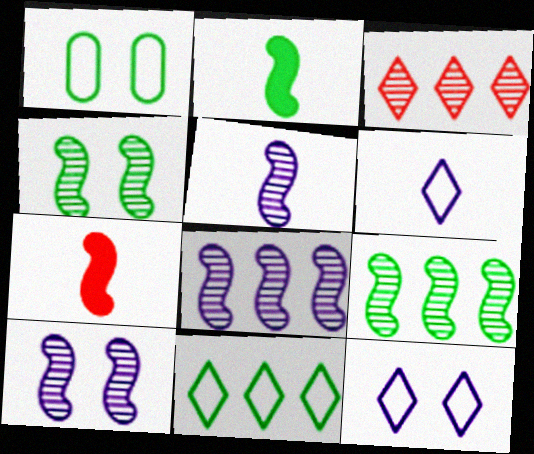[[5, 8, 10]]